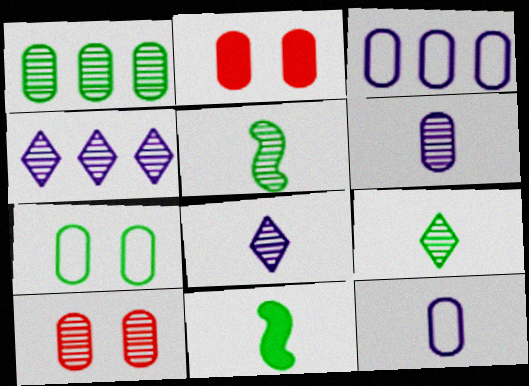[[1, 2, 12], 
[1, 6, 10], 
[4, 5, 10]]